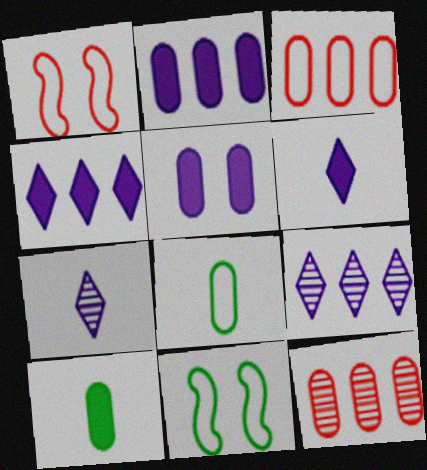[[1, 9, 10], 
[5, 8, 12], 
[6, 11, 12]]